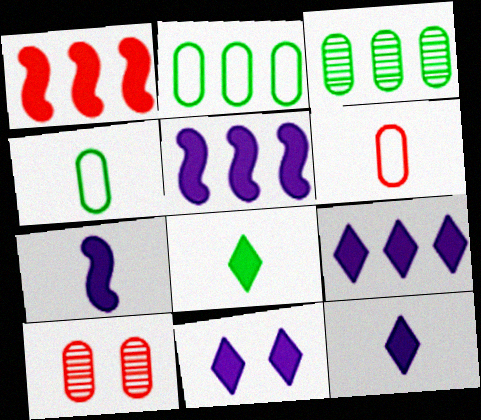[[9, 11, 12]]